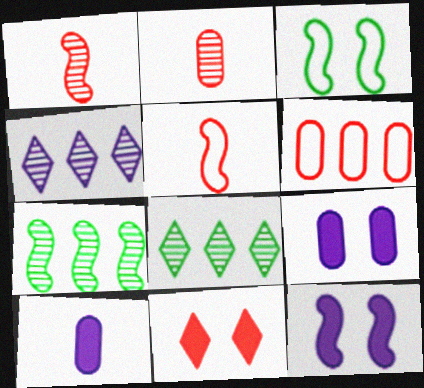[[1, 6, 11], 
[5, 7, 12], 
[5, 8, 9]]